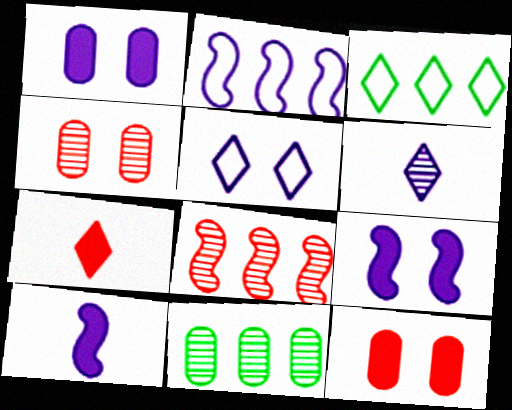[[1, 2, 6], 
[3, 4, 10]]